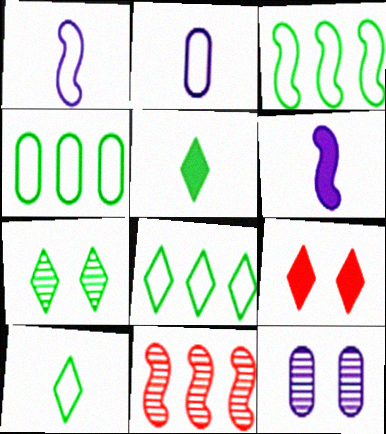[[3, 4, 8], 
[5, 7, 8]]